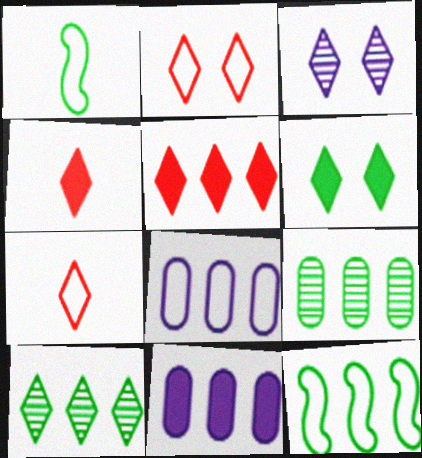[[1, 2, 8], 
[1, 6, 9], 
[2, 3, 6]]